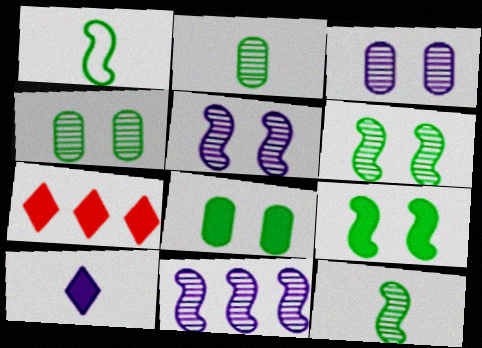[[1, 3, 7]]